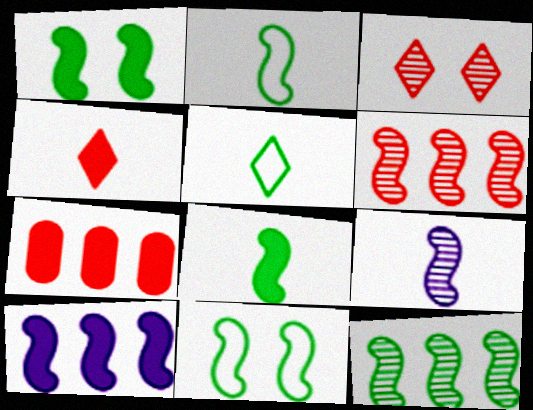[[1, 2, 12], 
[8, 11, 12]]